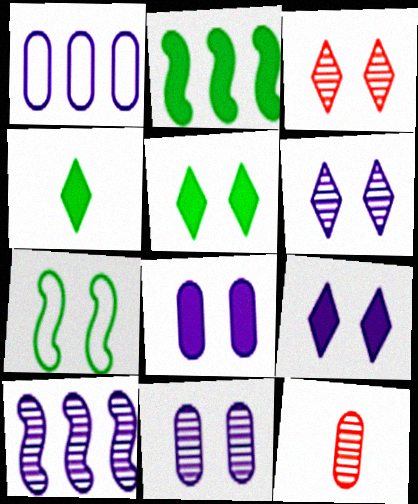[[3, 7, 8]]